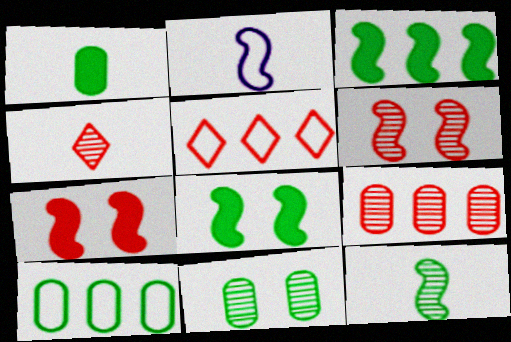[[1, 2, 4], 
[1, 10, 11], 
[2, 3, 6], 
[4, 6, 9]]